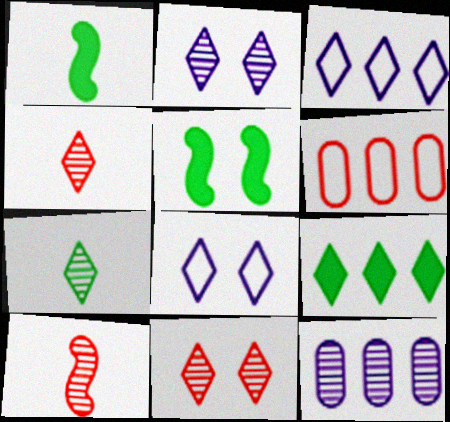[[1, 2, 6], 
[4, 8, 9]]